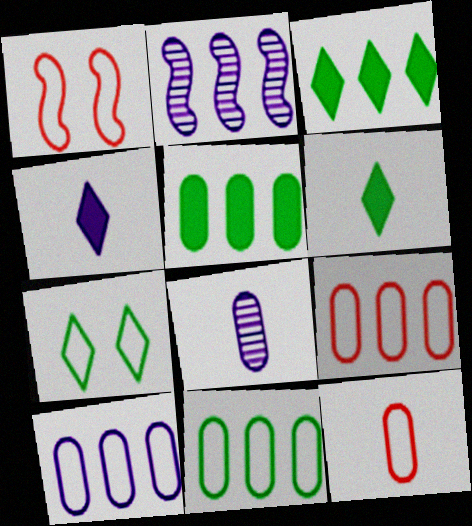[[1, 3, 8], 
[2, 3, 9], 
[9, 10, 11]]